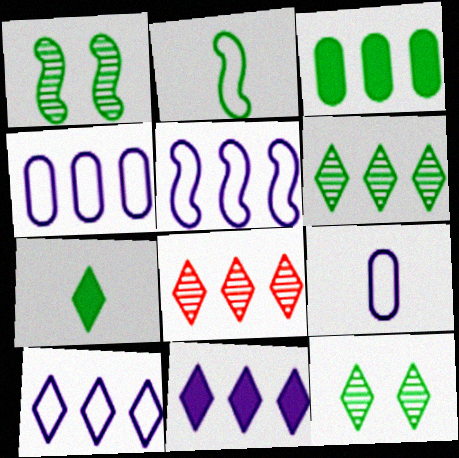[[2, 3, 12], 
[3, 5, 8], 
[4, 5, 10]]